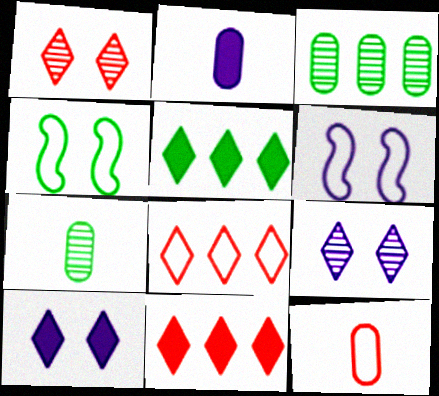[[2, 7, 12], 
[4, 5, 7], 
[6, 7, 11]]